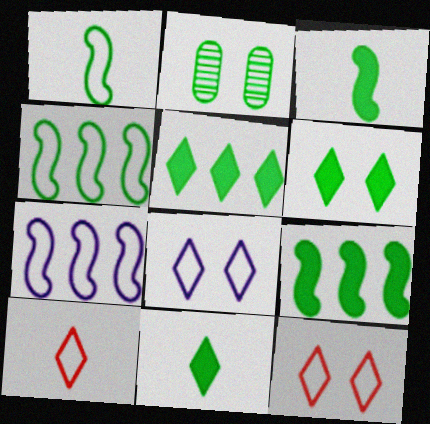[[1, 2, 5], 
[2, 4, 11], 
[5, 6, 11]]